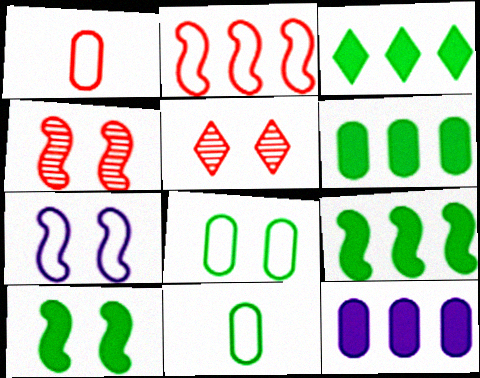[[3, 6, 9], 
[4, 7, 10]]